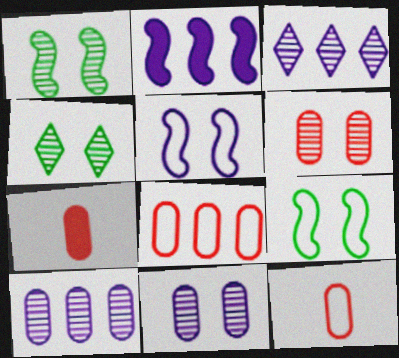[[2, 4, 12], 
[3, 7, 9], 
[6, 7, 8]]